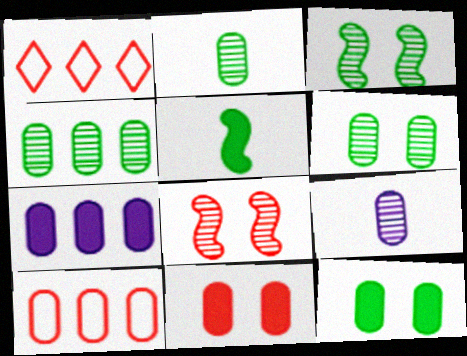[[2, 4, 6], 
[4, 7, 10], 
[9, 10, 12]]